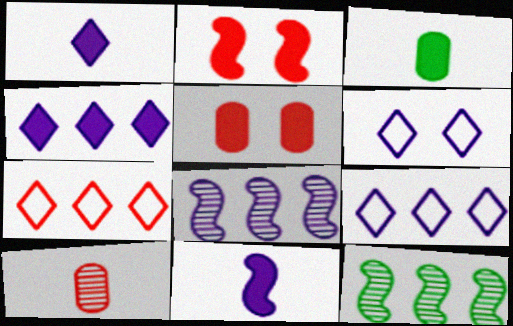[[2, 3, 4], 
[2, 7, 10]]